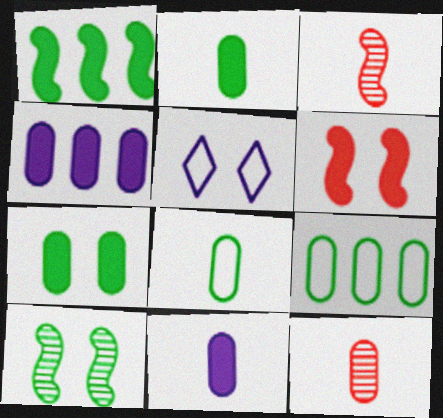[[1, 5, 12], 
[8, 11, 12]]